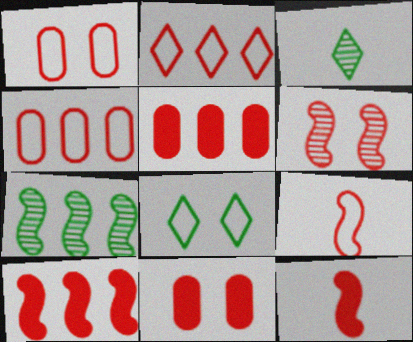[[1, 2, 9], 
[6, 9, 10]]